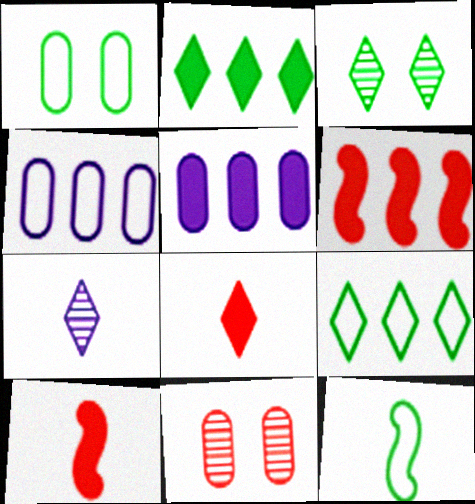[[1, 6, 7], 
[1, 9, 12], 
[2, 5, 6], 
[3, 4, 10]]